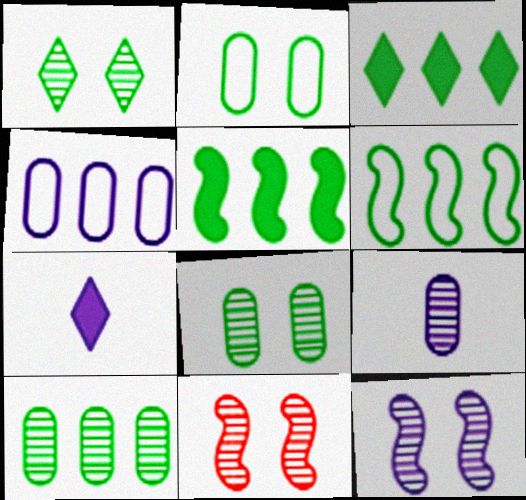[[3, 6, 10], 
[4, 7, 12]]